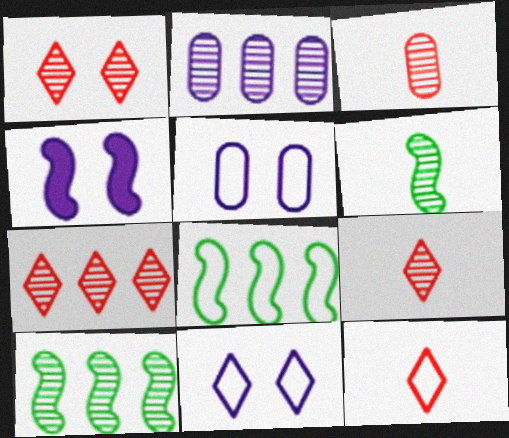[[1, 2, 6], 
[1, 7, 9], 
[2, 7, 10], 
[5, 8, 12]]